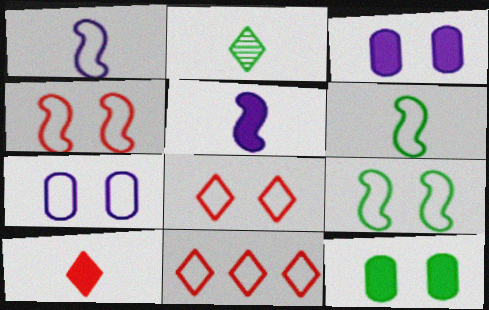[[6, 7, 11], 
[7, 8, 9]]